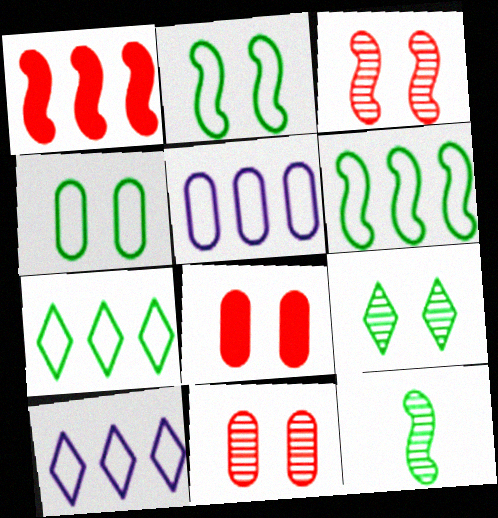[[8, 10, 12]]